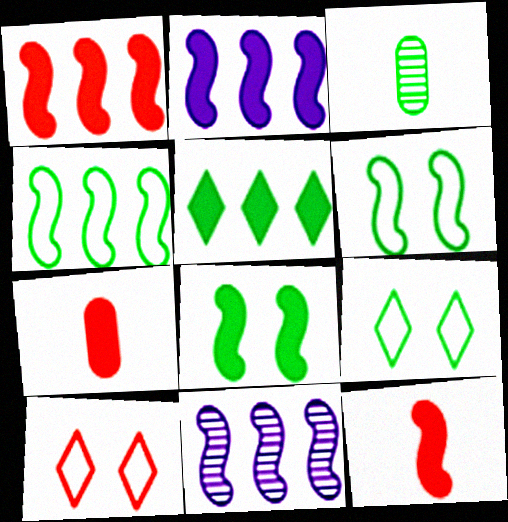[[1, 4, 11], 
[2, 3, 10], 
[2, 8, 12], 
[3, 5, 6], 
[6, 11, 12], 
[7, 9, 11]]